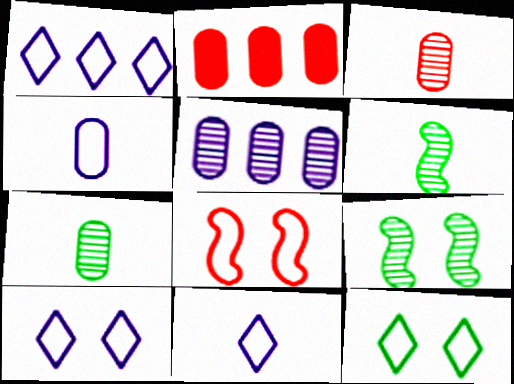[[1, 10, 11], 
[2, 6, 10], 
[2, 9, 11]]